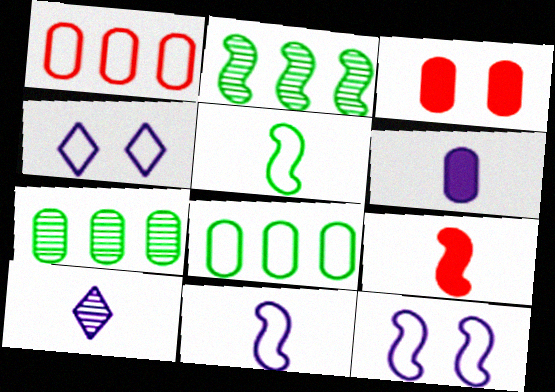[[1, 4, 5], 
[2, 9, 12], 
[4, 7, 9], 
[6, 10, 11]]